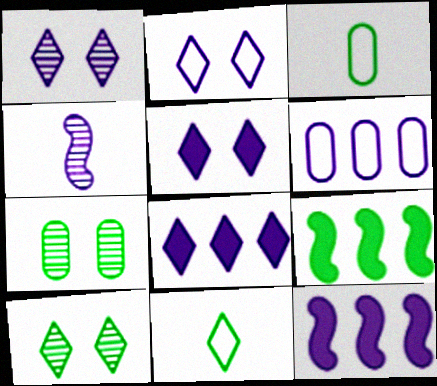[[1, 2, 5], 
[3, 9, 10], 
[4, 5, 6], 
[7, 9, 11]]